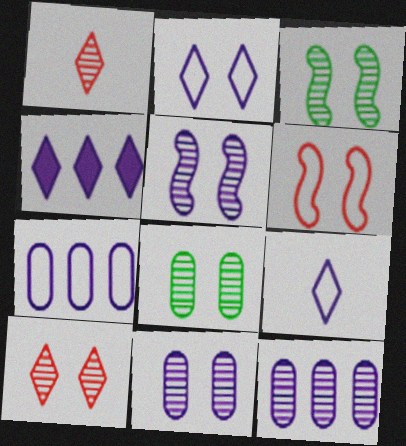[[1, 3, 12], 
[3, 10, 11], 
[5, 8, 10]]